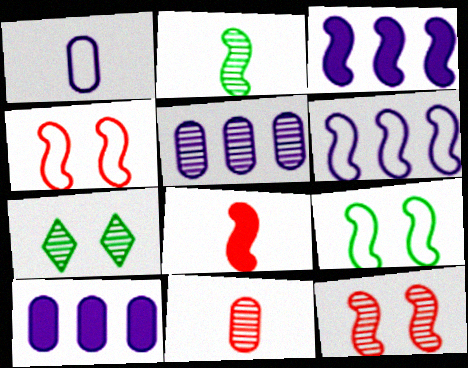[[2, 3, 4]]